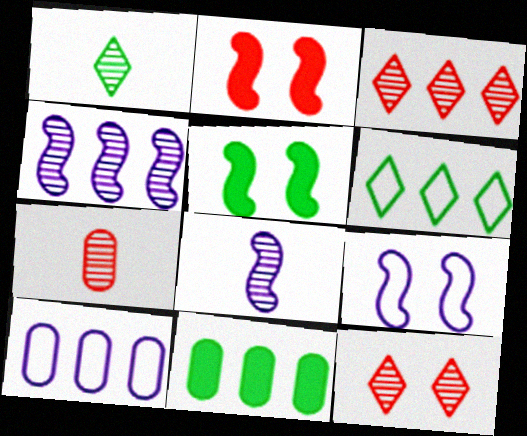[[1, 2, 10], 
[1, 7, 8]]